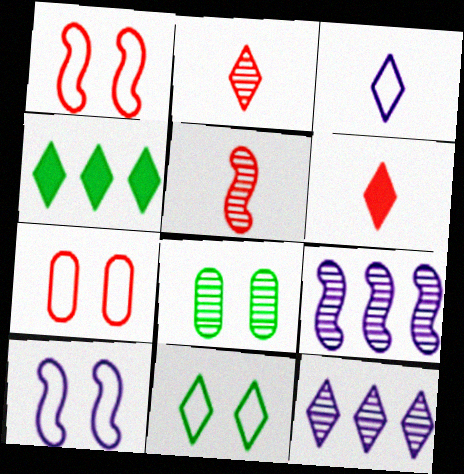[[2, 8, 9], 
[5, 8, 12], 
[6, 11, 12], 
[7, 10, 11]]